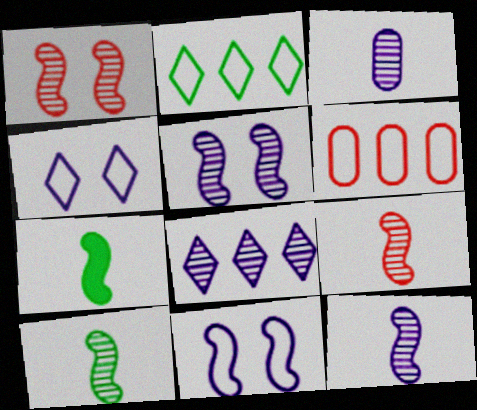[[3, 5, 8], 
[9, 10, 12]]